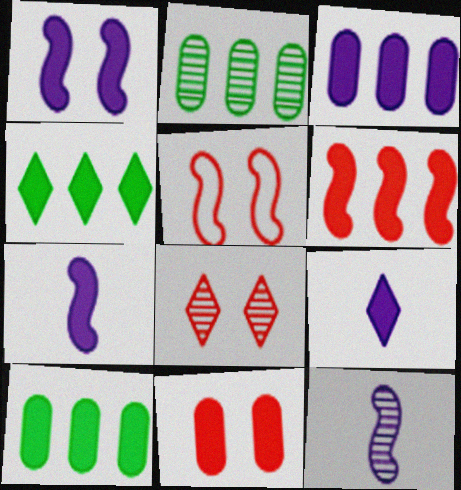[[1, 3, 9], 
[2, 5, 9], 
[2, 8, 12], 
[3, 4, 6], 
[4, 7, 11], 
[5, 8, 11]]